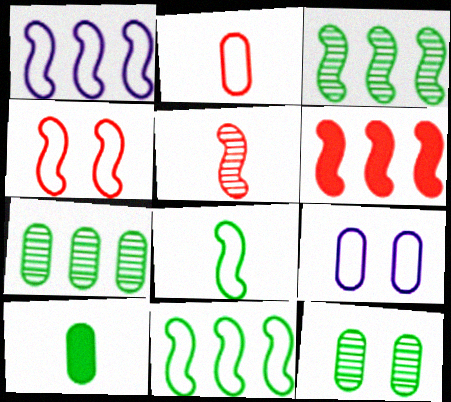[[1, 3, 6], 
[1, 4, 8], 
[4, 5, 6]]